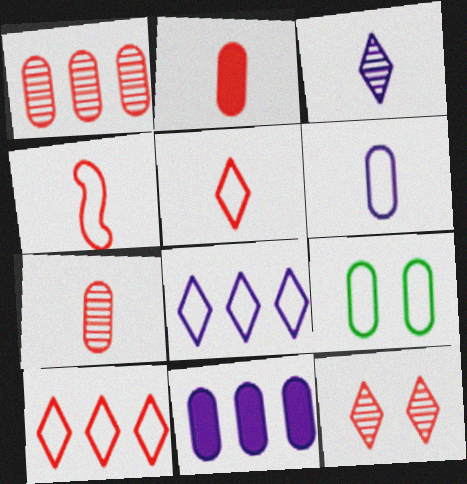[[4, 8, 9], 
[7, 9, 11]]